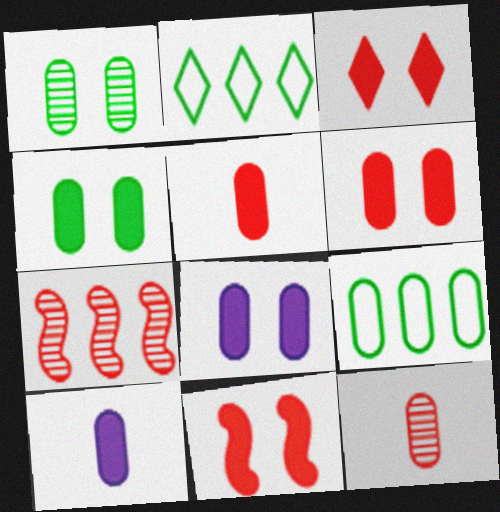[[3, 6, 11], 
[4, 6, 8], 
[8, 9, 12]]